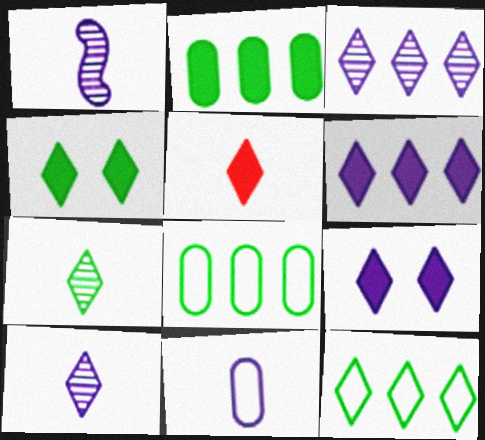[[4, 5, 6], 
[4, 7, 12]]